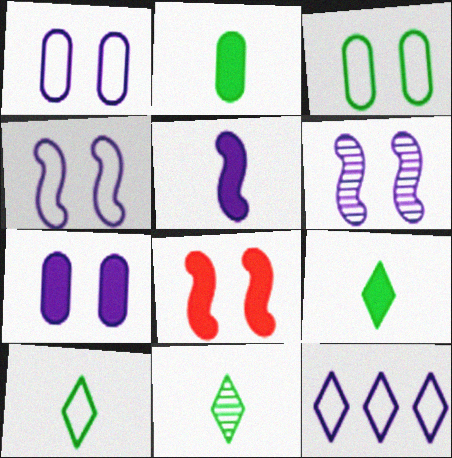[[9, 10, 11]]